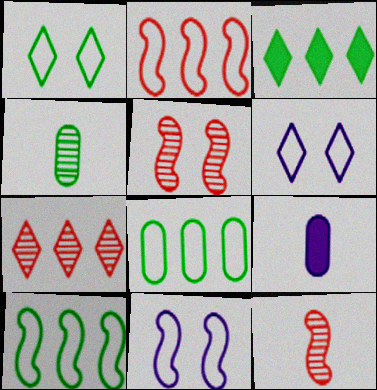[]